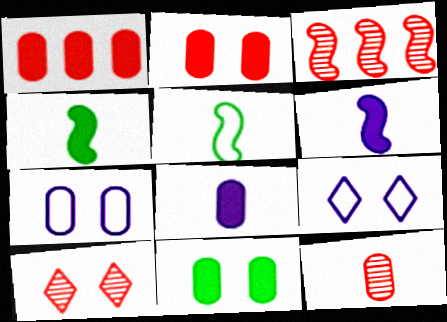[[1, 8, 11], 
[3, 10, 12]]